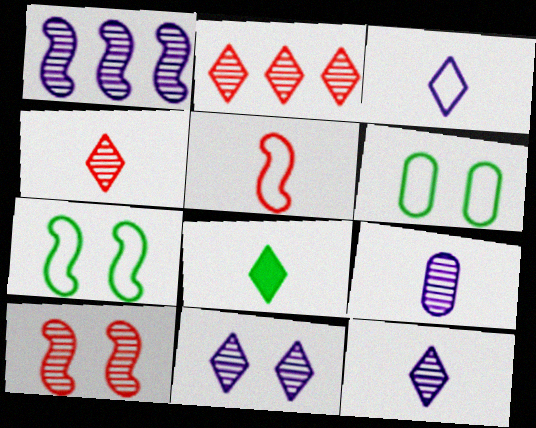[[1, 9, 11], 
[3, 4, 8], 
[5, 8, 9]]